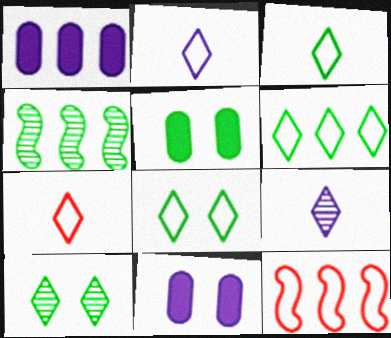[[2, 3, 7], 
[3, 4, 5], 
[3, 6, 8], 
[4, 7, 11], 
[5, 9, 12]]